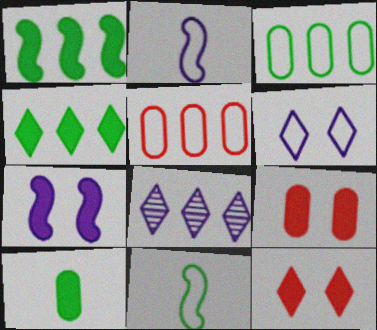[[1, 5, 8], 
[5, 6, 11], 
[8, 9, 11]]